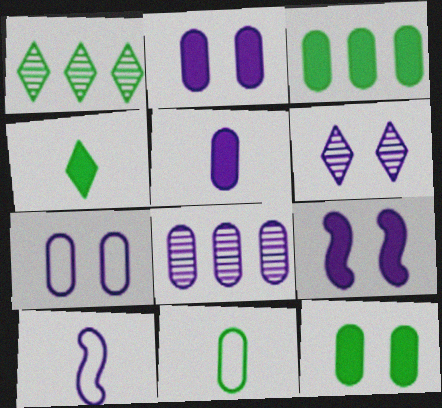[[5, 7, 8], 
[6, 7, 9]]